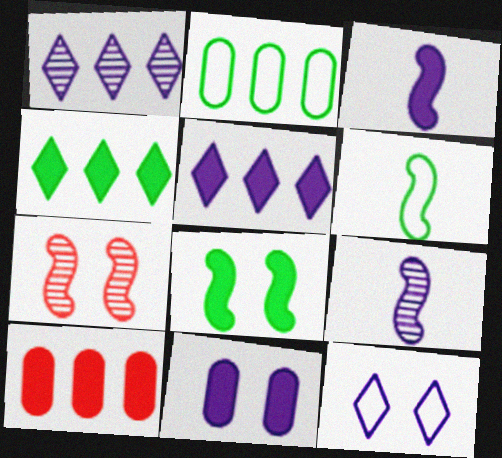[[3, 5, 11]]